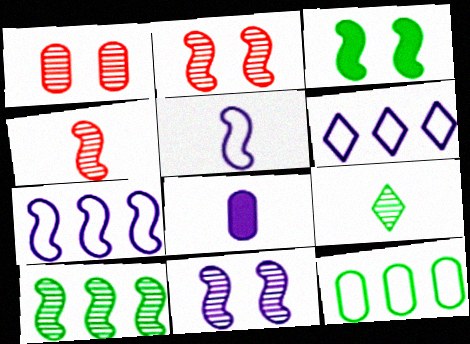[[1, 8, 12], 
[3, 4, 7], 
[3, 9, 12], 
[4, 10, 11], 
[6, 8, 11]]